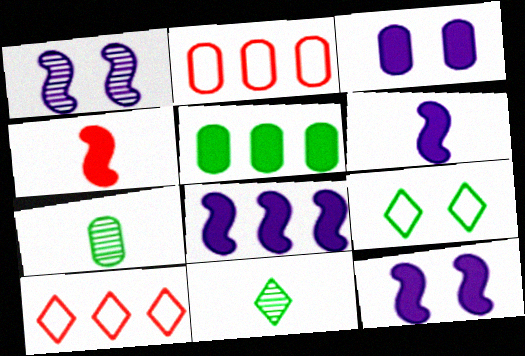[[2, 3, 7], 
[2, 11, 12], 
[6, 8, 12], 
[7, 10, 12]]